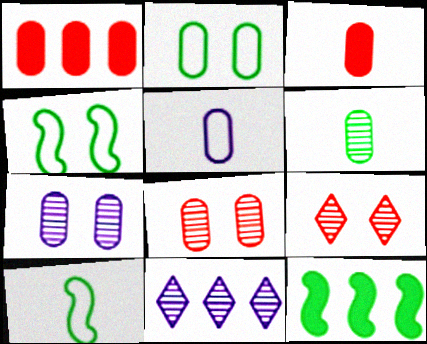[[3, 4, 11], 
[3, 5, 6], 
[5, 9, 12]]